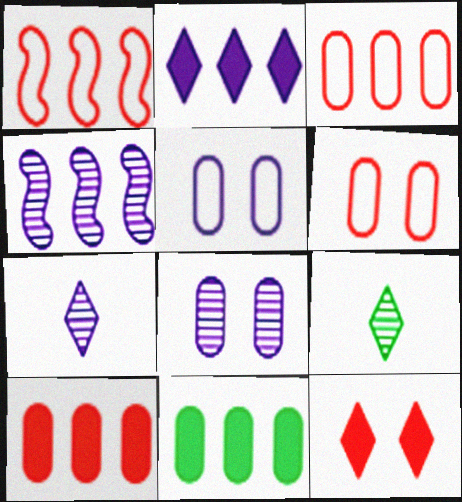[[4, 7, 8]]